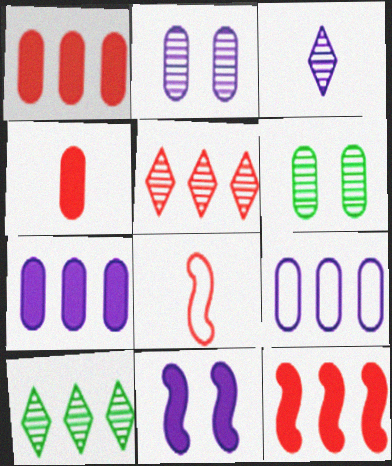[[3, 9, 11], 
[4, 6, 9], 
[9, 10, 12]]